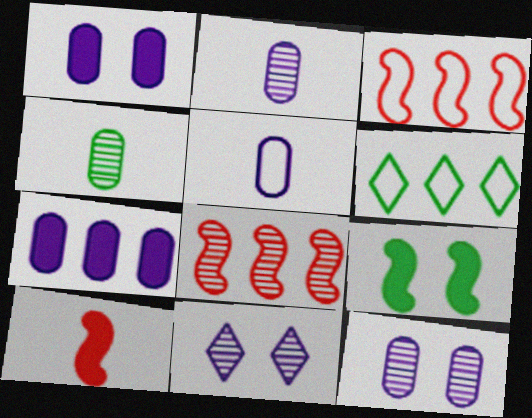[[4, 6, 9], 
[4, 8, 11], 
[5, 7, 12], 
[6, 7, 8], 
[6, 10, 12]]